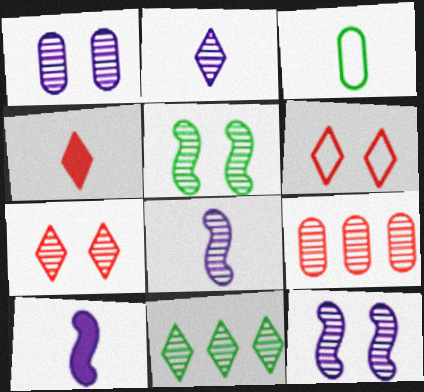[[1, 5, 7], 
[2, 5, 9], 
[2, 7, 11], 
[3, 4, 8]]